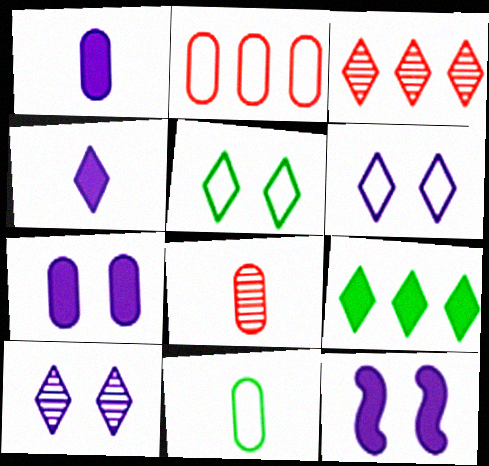[[1, 8, 11], 
[3, 4, 5], 
[3, 11, 12]]